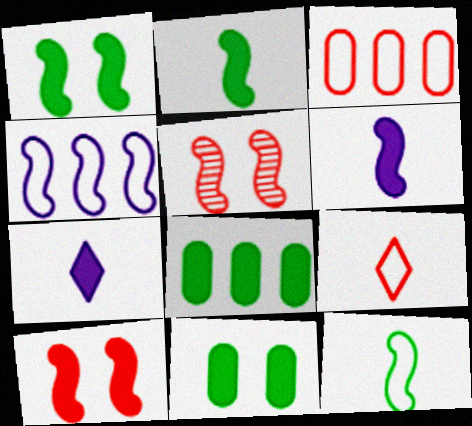[[2, 4, 5], 
[7, 8, 10]]